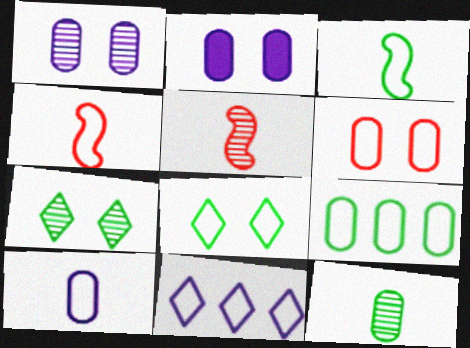[[3, 6, 11], 
[3, 8, 9], 
[6, 9, 10]]